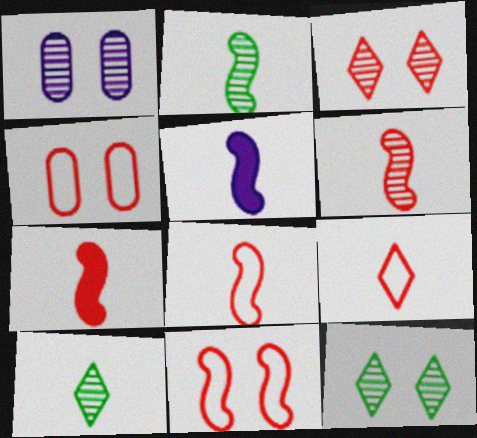[[2, 5, 8], 
[6, 7, 8]]